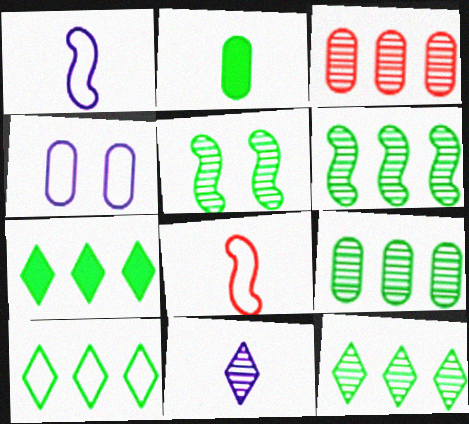[[2, 3, 4], 
[2, 5, 10], 
[2, 8, 11], 
[3, 5, 11], 
[4, 8, 10], 
[6, 9, 12], 
[7, 10, 12]]